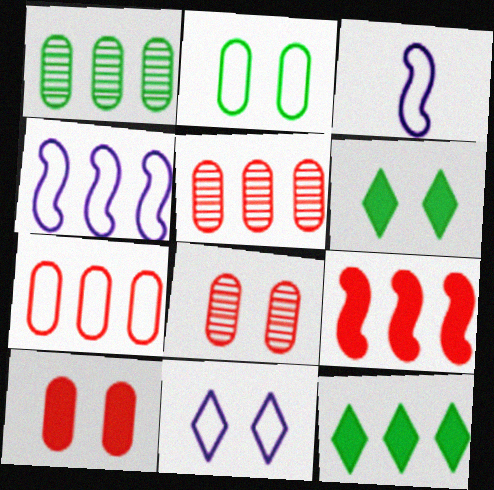[[3, 5, 6], 
[3, 8, 12], 
[4, 5, 12]]